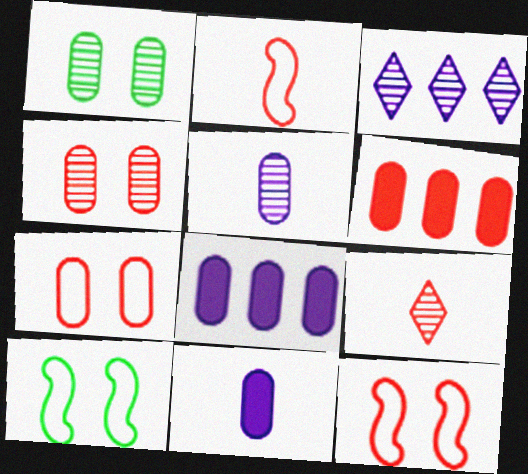[[6, 9, 12], 
[8, 9, 10]]